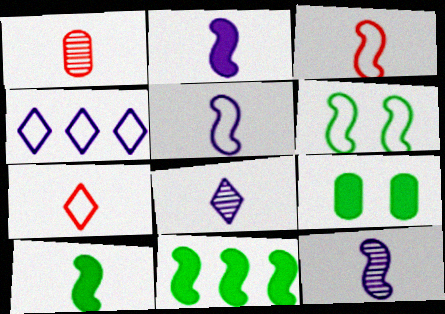[[2, 5, 12], 
[3, 10, 12]]